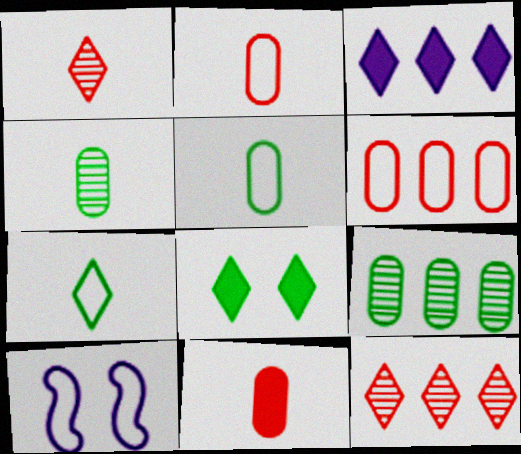[[6, 7, 10]]